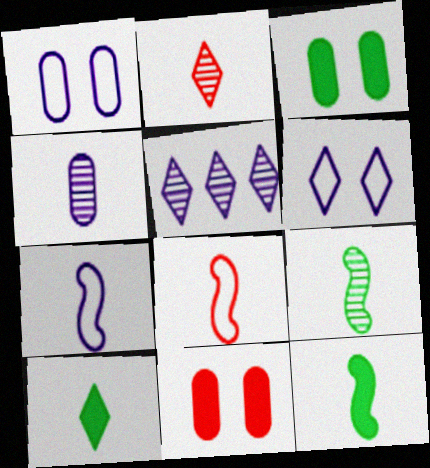[[2, 4, 9], 
[3, 5, 8], 
[4, 8, 10]]